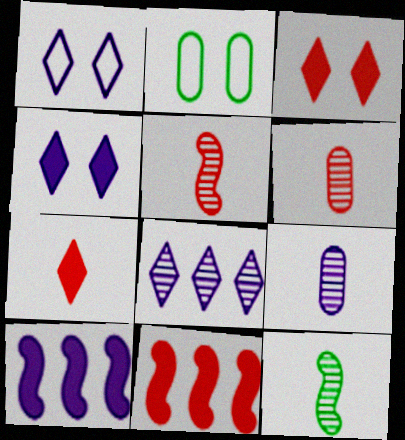[[1, 9, 10]]